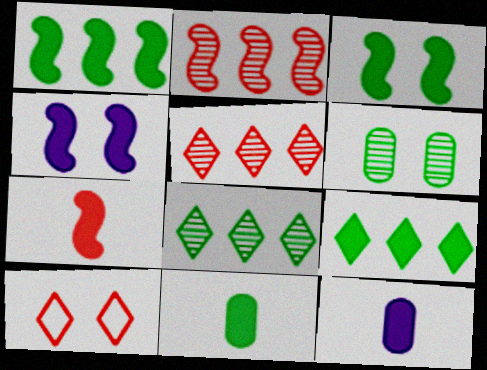[[1, 4, 7], 
[3, 9, 11], 
[4, 6, 10]]